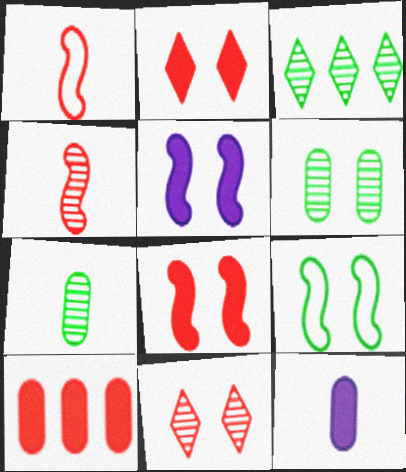[[1, 10, 11]]